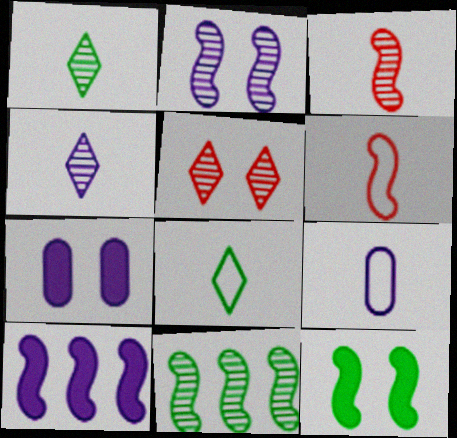[[2, 3, 11], 
[6, 8, 9]]